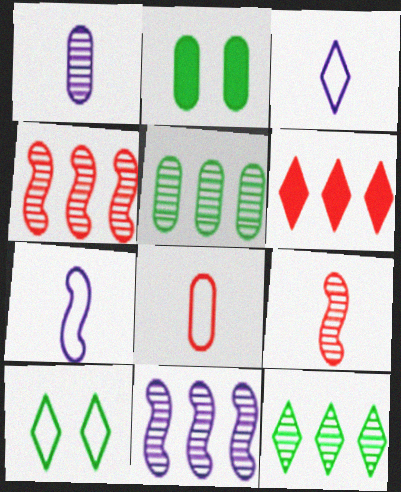[[2, 3, 4]]